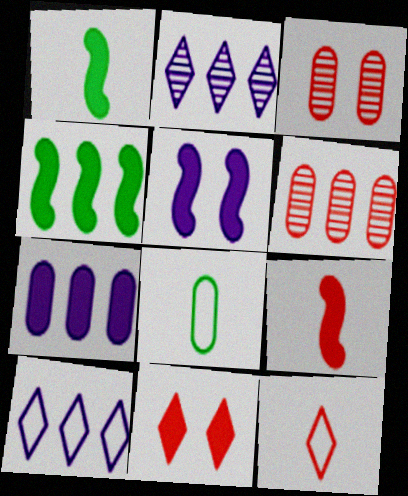[[1, 3, 10], 
[1, 7, 11], 
[3, 7, 8], 
[4, 5, 9], 
[4, 6, 10]]